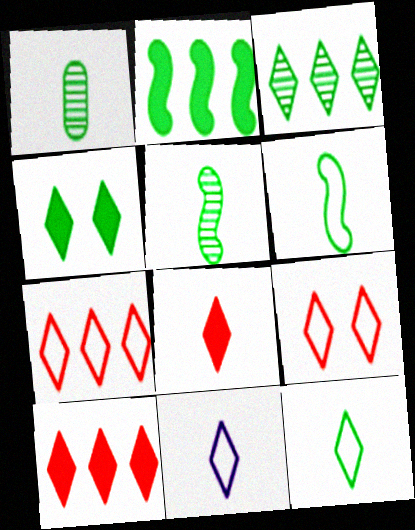[[3, 4, 12]]